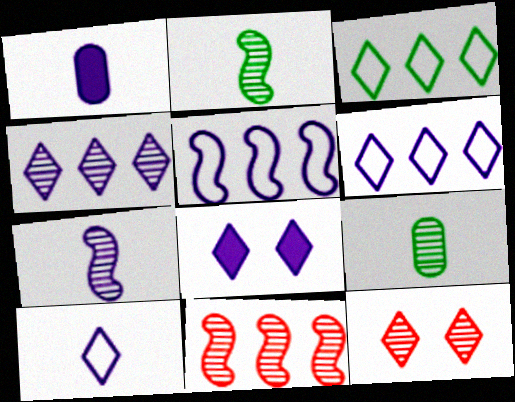[[1, 7, 10], 
[4, 8, 10]]